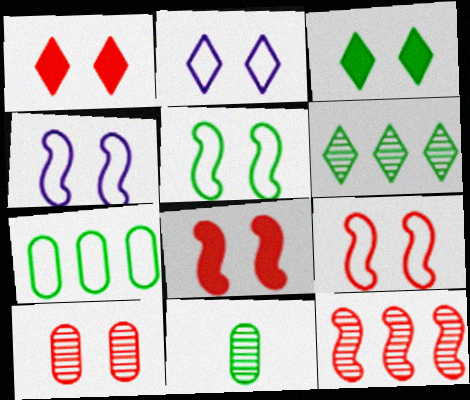[[1, 9, 10], 
[3, 4, 10], 
[4, 5, 9]]